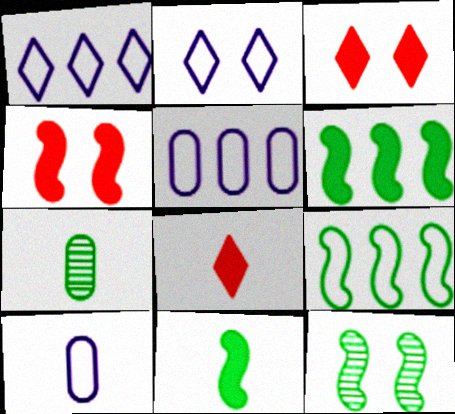[[1, 4, 7], 
[5, 8, 12], 
[9, 11, 12]]